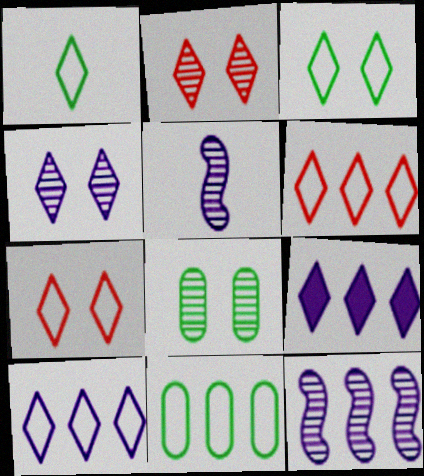[[1, 2, 9], 
[1, 7, 10]]